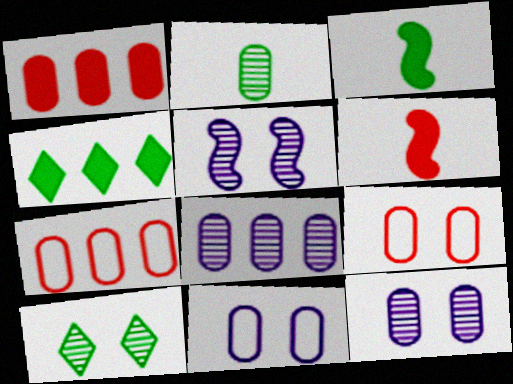[[1, 2, 11]]